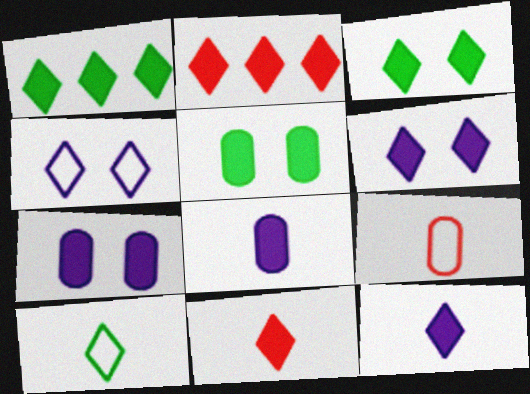[[1, 6, 11], 
[2, 3, 12]]